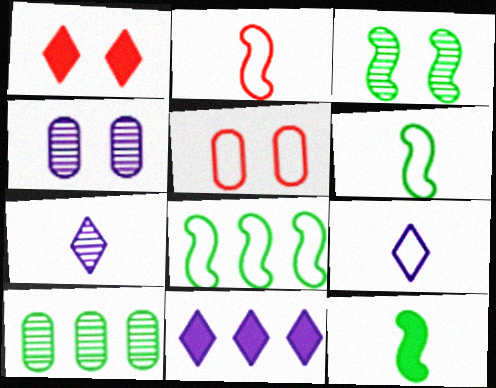[[3, 8, 12], 
[5, 8, 9]]